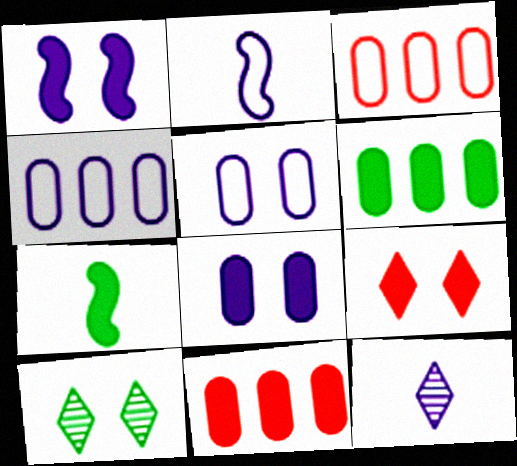[[1, 4, 12], 
[2, 10, 11]]